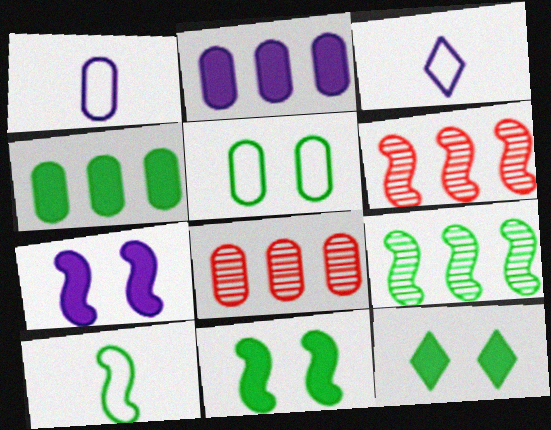[[1, 6, 12], 
[3, 8, 11], 
[6, 7, 10], 
[9, 10, 11]]